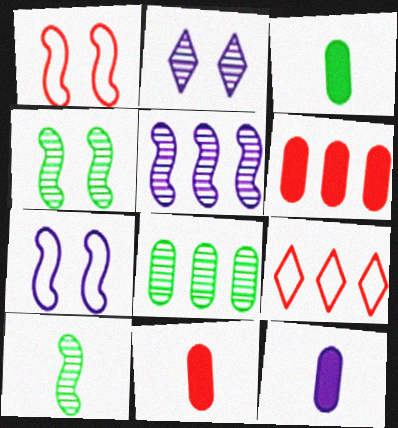[[3, 11, 12], 
[4, 9, 12]]